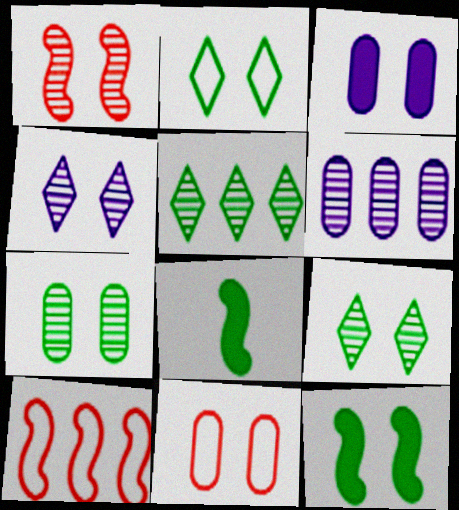[[1, 2, 3], 
[1, 4, 7], 
[2, 7, 12], 
[3, 7, 11], 
[4, 11, 12]]